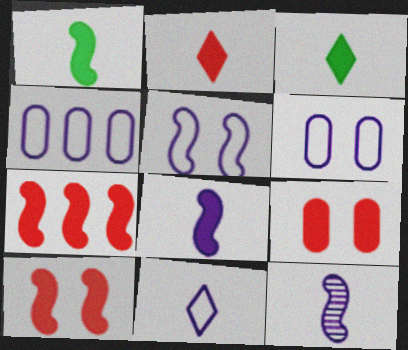[[2, 7, 9], 
[4, 5, 11]]